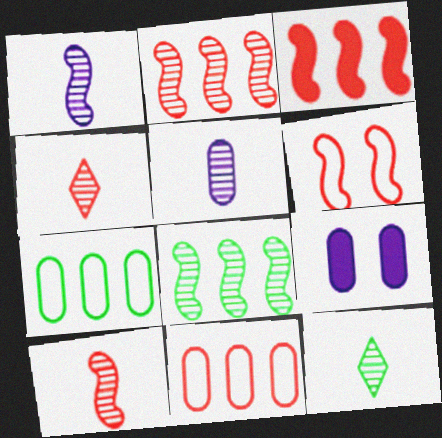[[3, 6, 10], 
[5, 10, 12]]